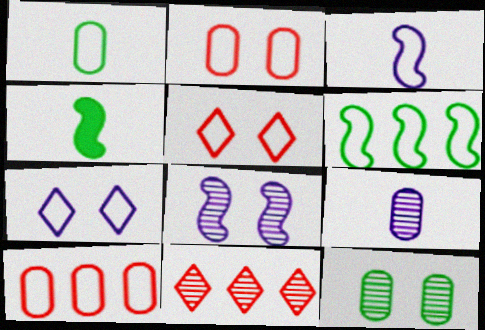[]